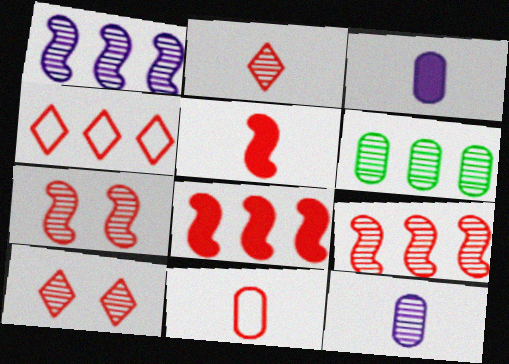[[2, 5, 11], 
[8, 10, 11]]